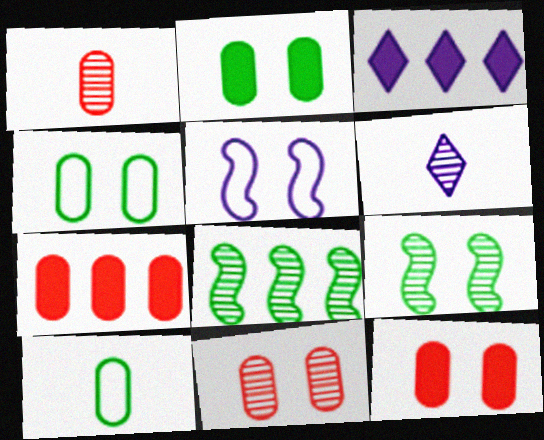[[6, 8, 11]]